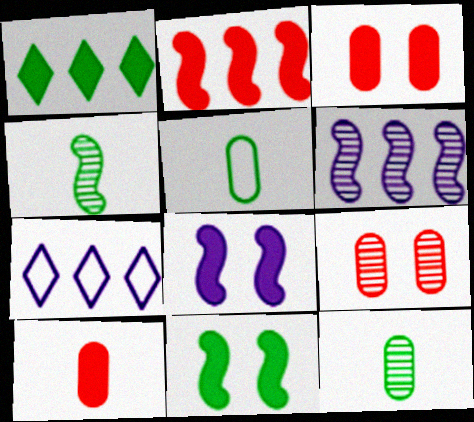[[1, 8, 10], 
[3, 4, 7]]